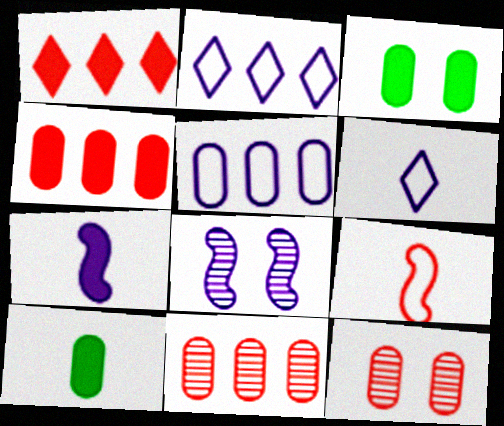[[1, 3, 7], 
[1, 9, 12], 
[5, 10, 12]]